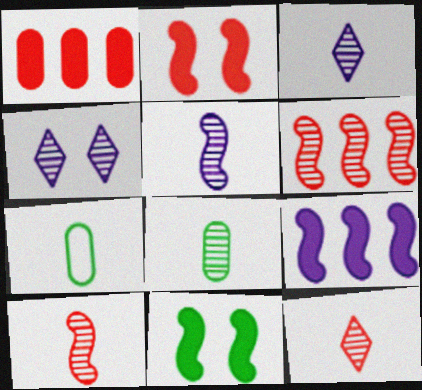[[3, 8, 10], 
[4, 6, 8], 
[5, 8, 12]]